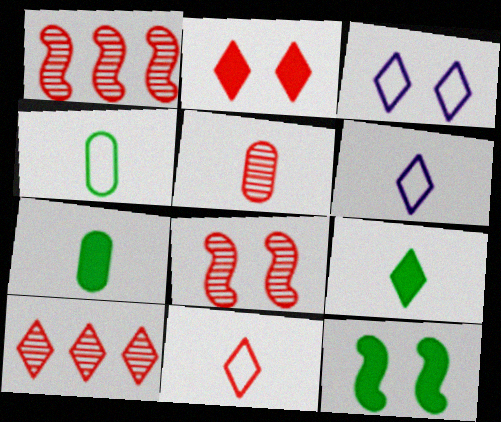[[1, 3, 7], 
[2, 10, 11], 
[3, 9, 10], 
[5, 8, 10]]